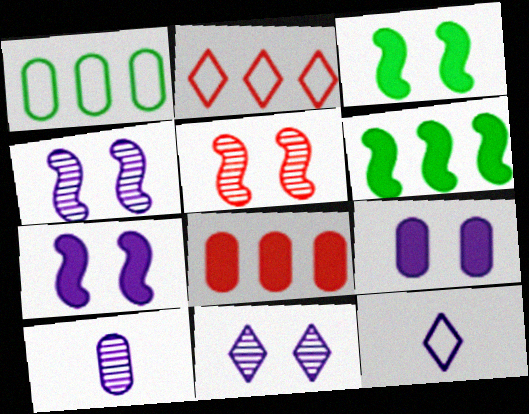[[2, 3, 10]]